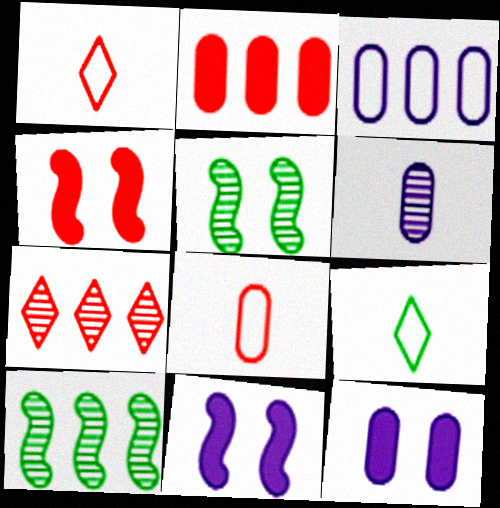[[1, 10, 12], 
[3, 6, 12], 
[4, 7, 8], 
[5, 6, 7]]